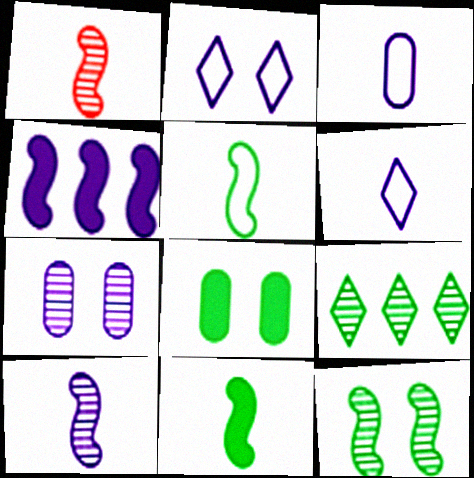[[1, 7, 9], 
[4, 6, 7], 
[5, 8, 9]]